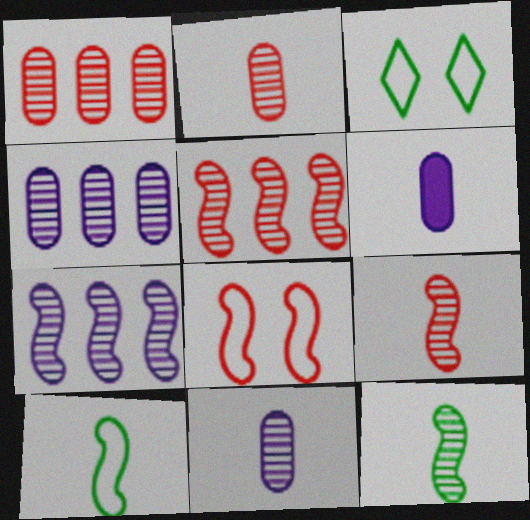[[3, 5, 6]]